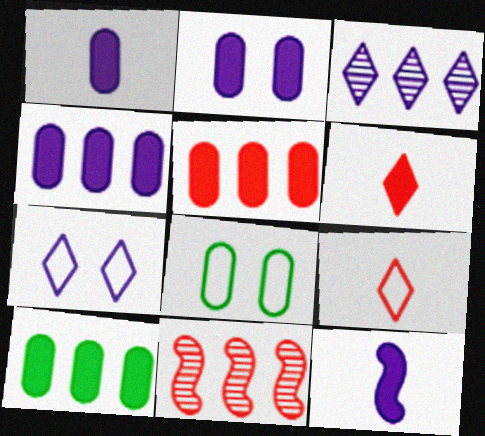[[1, 2, 4], 
[4, 5, 10]]